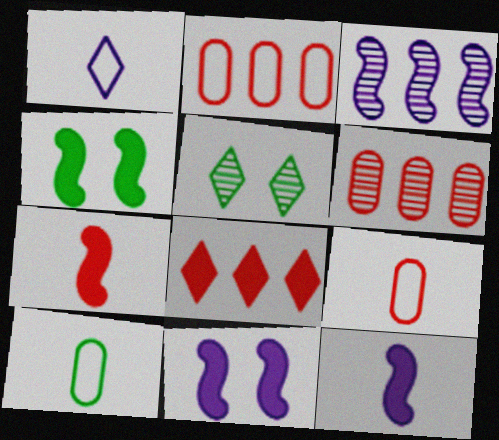[[1, 4, 6], 
[1, 5, 8], 
[2, 5, 12]]